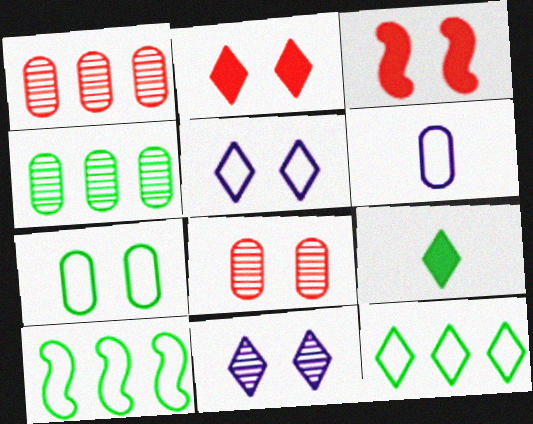[[3, 7, 11]]